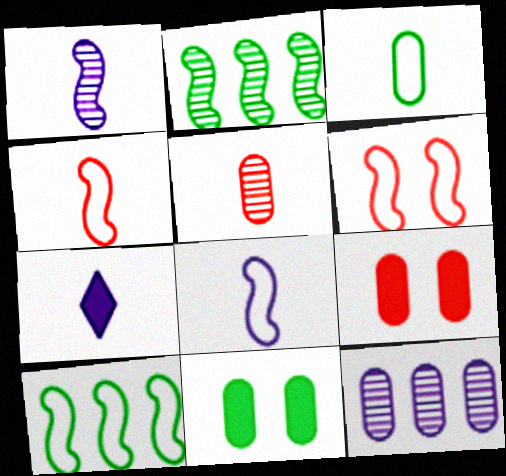[[3, 9, 12], 
[6, 8, 10]]